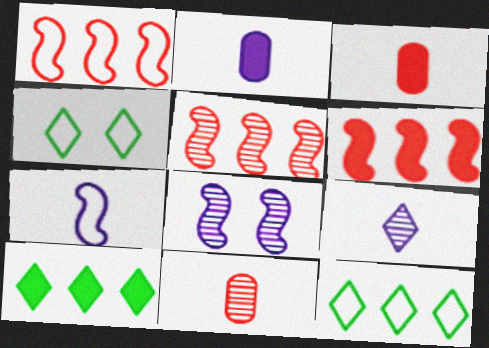[[1, 5, 6], 
[2, 4, 5], 
[2, 7, 9], 
[3, 8, 12]]